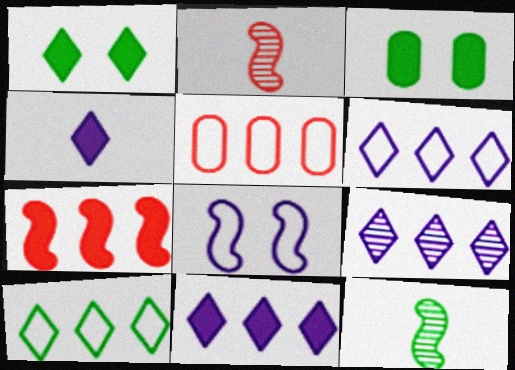[[2, 3, 6], 
[3, 4, 7], 
[3, 10, 12], 
[6, 9, 11], 
[7, 8, 12]]